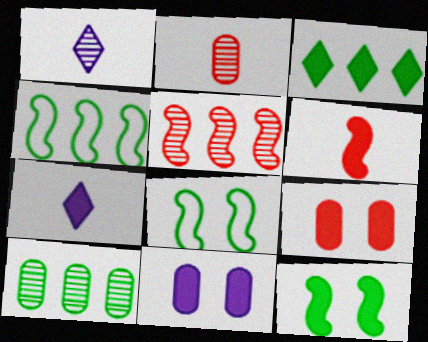[[1, 4, 9], 
[3, 4, 10], 
[3, 6, 11]]